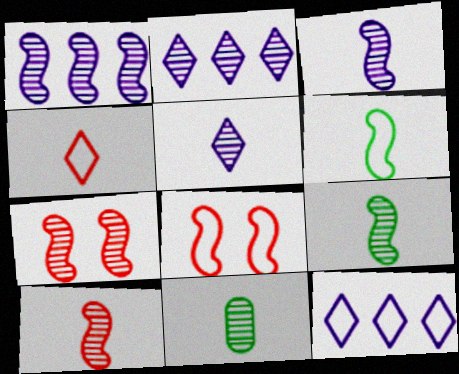[[1, 7, 9], 
[2, 7, 11], 
[3, 9, 10], 
[5, 10, 11]]